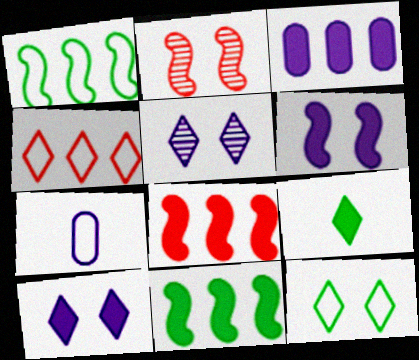[[4, 5, 9]]